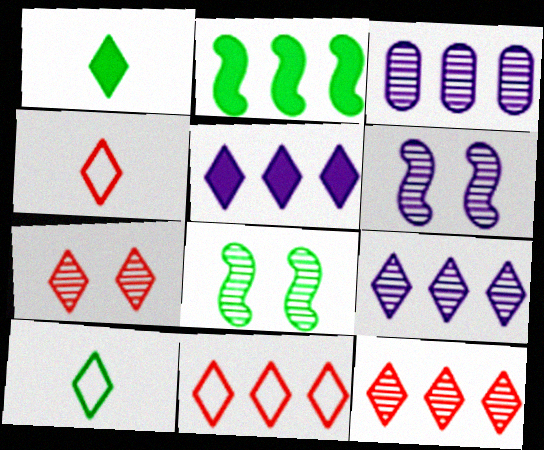[[2, 3, 11], 
[5, 7, 10]]